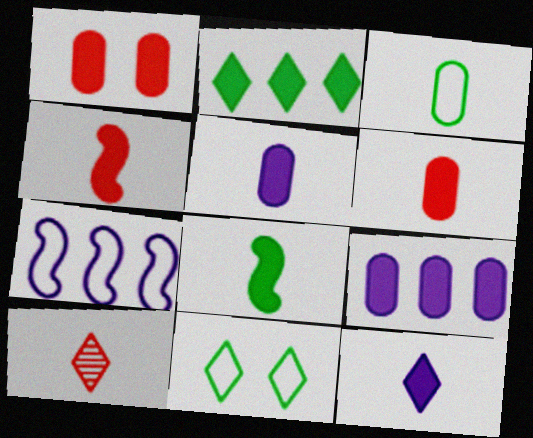[[6, 8, 12]]